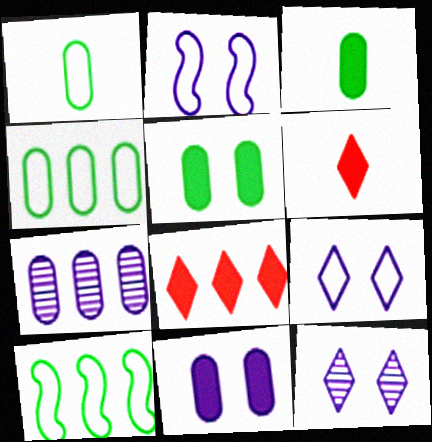[[2, 11, 12], 
[7, 8, 10]]